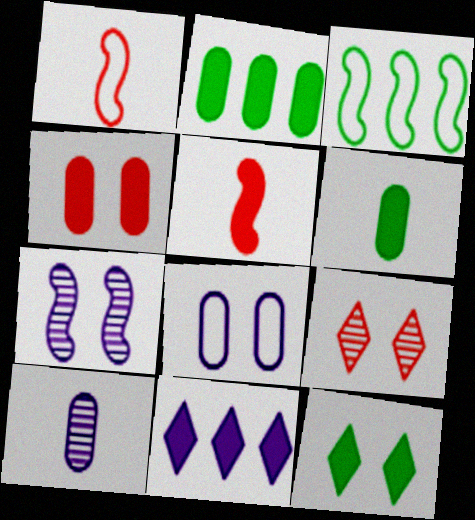[[3, 5, 7]]